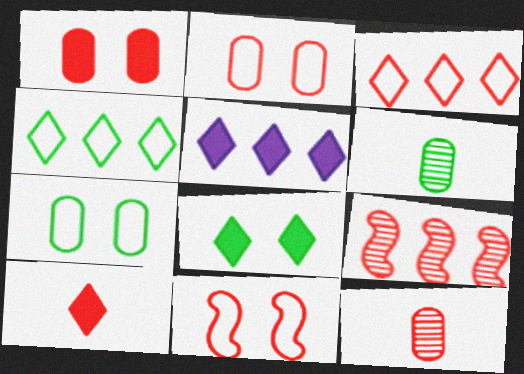[[2, 9, 10], 
[5, 6, 11], 
[5, 8, 10]]